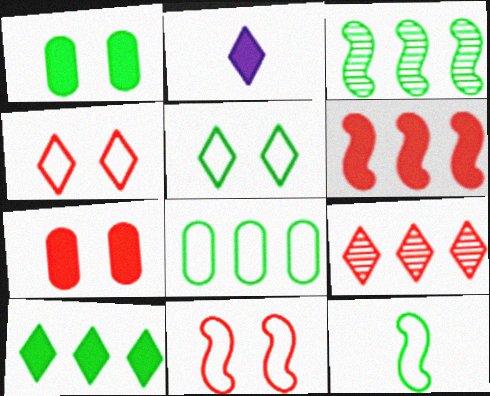[[1, 2, 6], 
[2, 5, 9], 
[3, 8, 10], 
[5, 8, 12]]